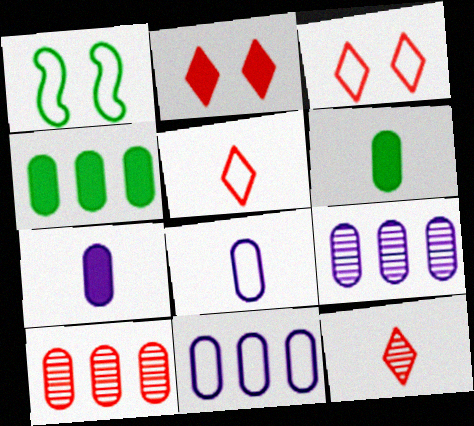[[1, 5, 11], 
[4, 10, 11]]